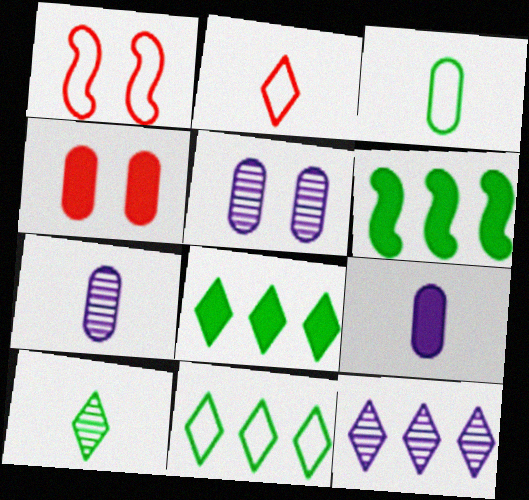[[1, 7, 8], 
[2, 5, 6]]